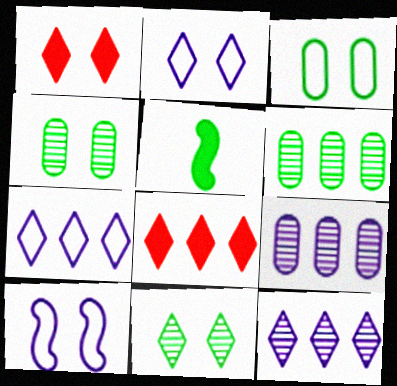[[1, 2, 11], 
[1, 4, 10]]